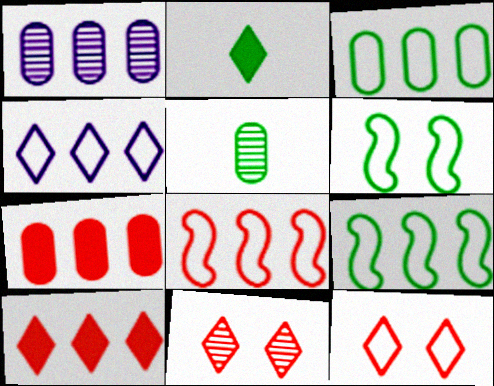[[1, 3, 7], 
[1, 9, 10], 
[2, 4, 11], 
[3, 4, 8]]